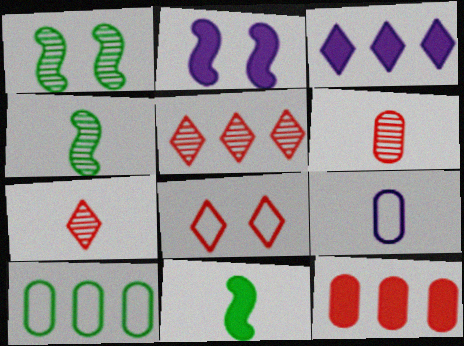[[2, 7, 10], 
[7, 9, 11]]